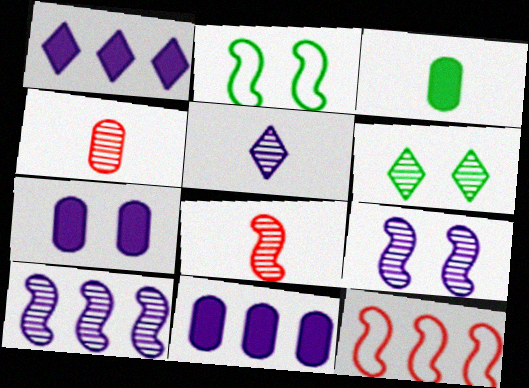[[1, 2, 4], 
[4, 6, 10]]